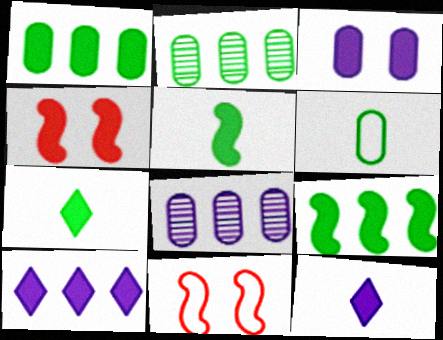[[1, 4, 12], 
[2, 11, 12], 
[7, 8, 11]]